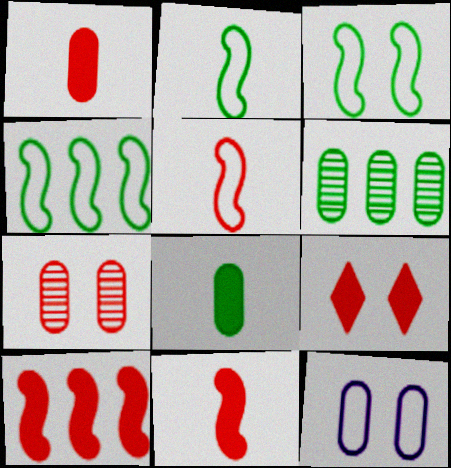[[1, 6, 12], 
[1, 9, 10], 
[2, 3, 4]]